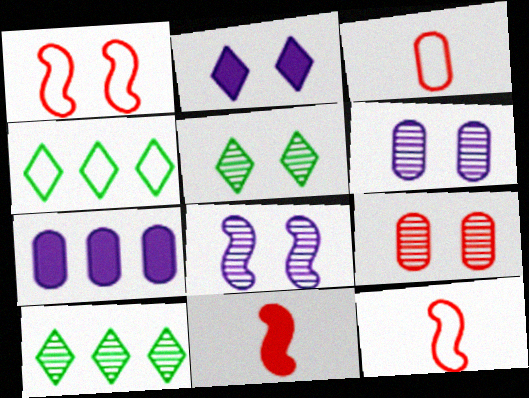[[4, 6, 11], 
[5, 7, 12], 
[5, 8, 9]]